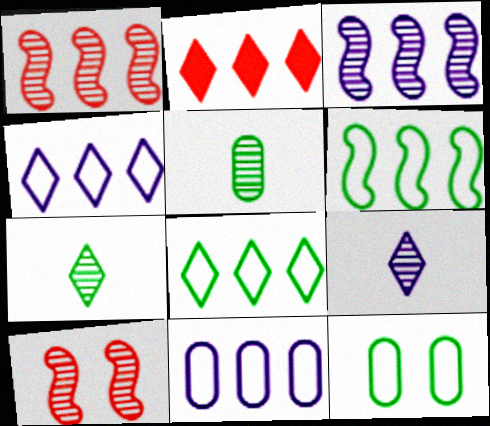[]